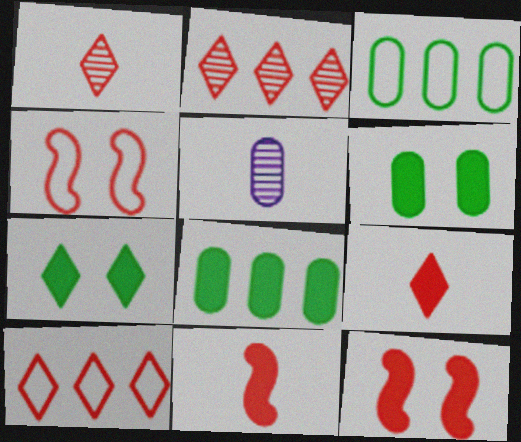[]